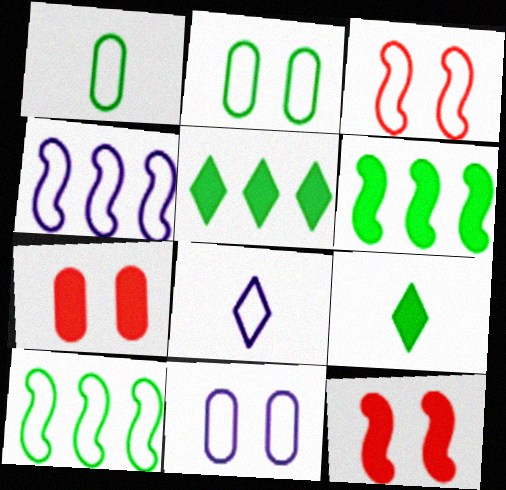[[4, 8, 11]]